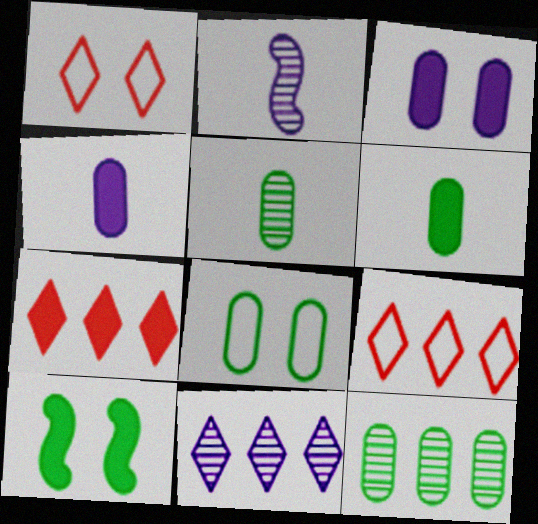[[2, 7, 8], 
[4, 7, 10], 
[6, 8, 12]]